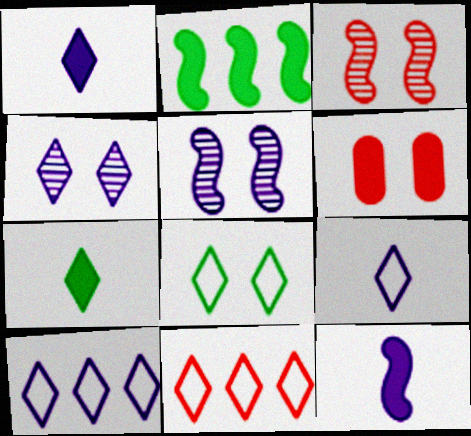[[1, 2, 6], 
[1, 4, 10], 
[4, 7, 11], 
[5, 6, 8], 
[8, 9, 11]]